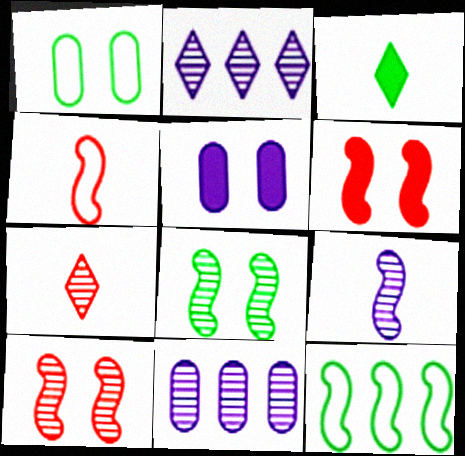[[5, 7, 12], 
[6, 9, 12], 
[7, 8, 11]]